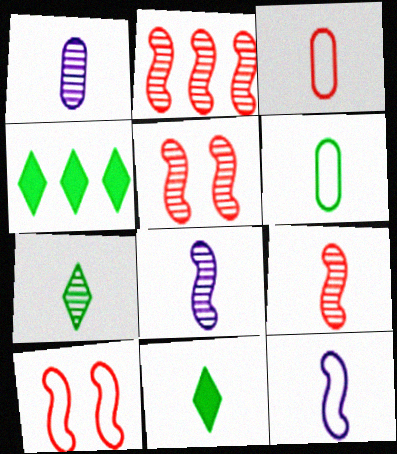[[1, 4, 10], 
[1, 7, 9], 
[2, 5, 9], 
[3, 8, 11]]